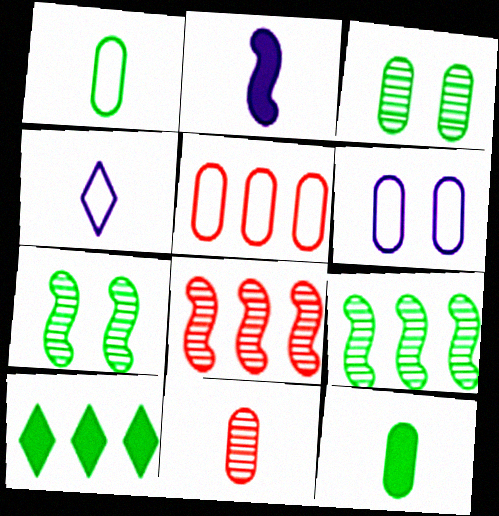[[1, 5, 6], 
[1, 7, 10]]